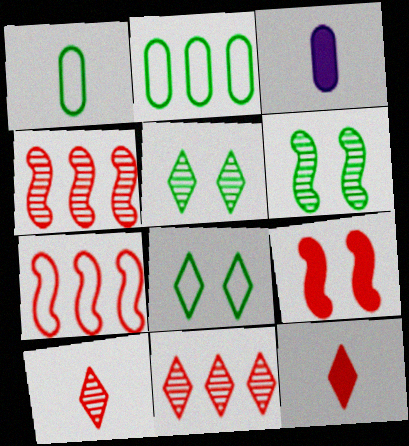[[3, 4, 8], 
[3, 5, 7]]